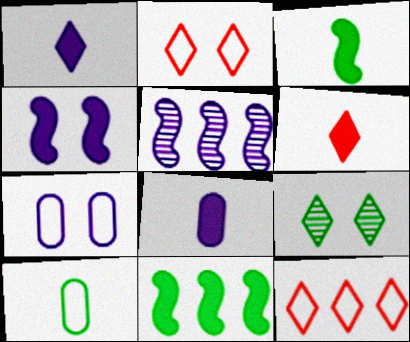[[1, 5, 7], 
[1, 9, 12], 
[3, 6, 8], 
[9, 10, 11]]